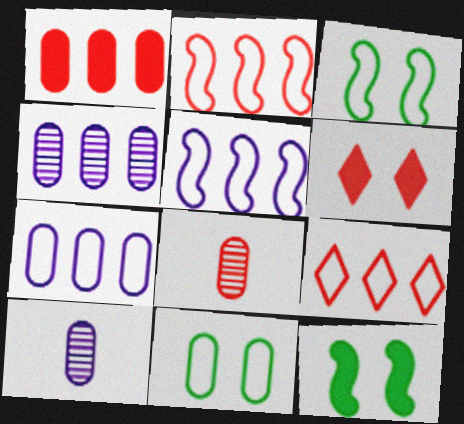[[1, 10, 11], 
[2, 6, 8], 
[9, 10, 12]]